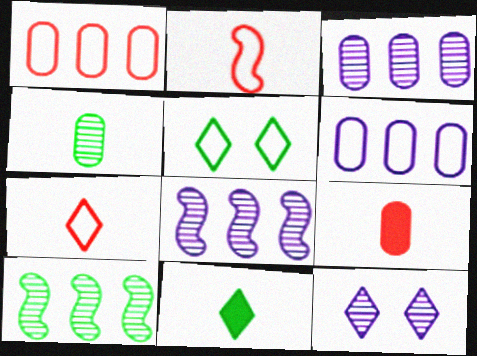[[2, 5, 6], 
[5, 8, 9]]